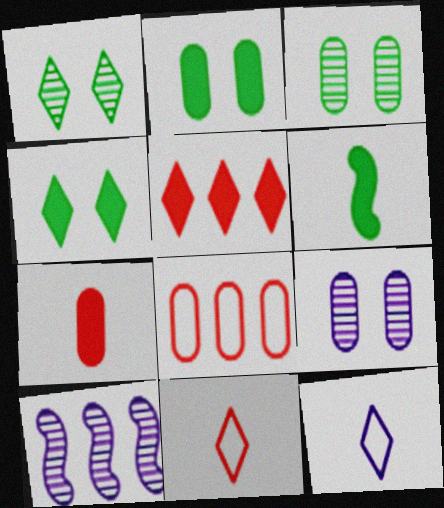[[1, 5, 12], 
[2, 10, 11]]